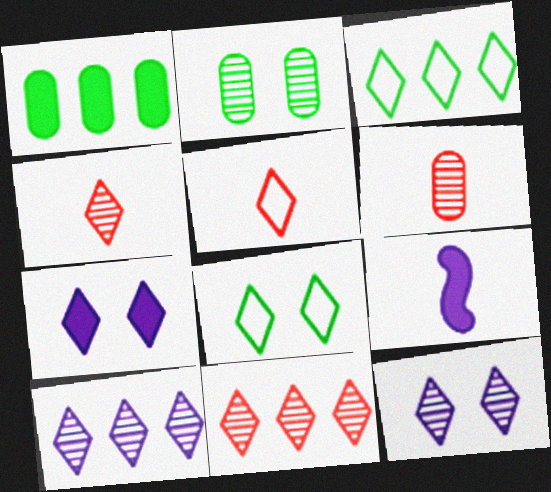[[3, 4, 7]]